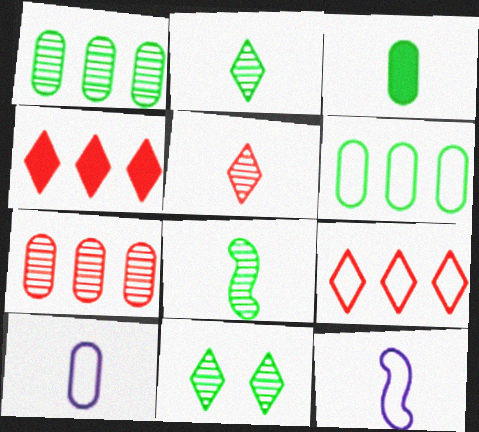[[1, 8, 11], 
[3, 5, 12]]